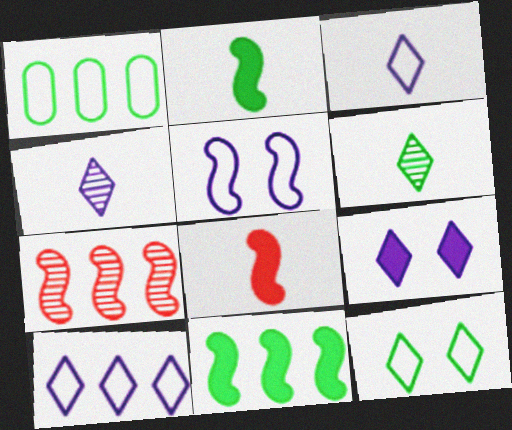[[2, 5, 7], 
[4, 9, 10]]